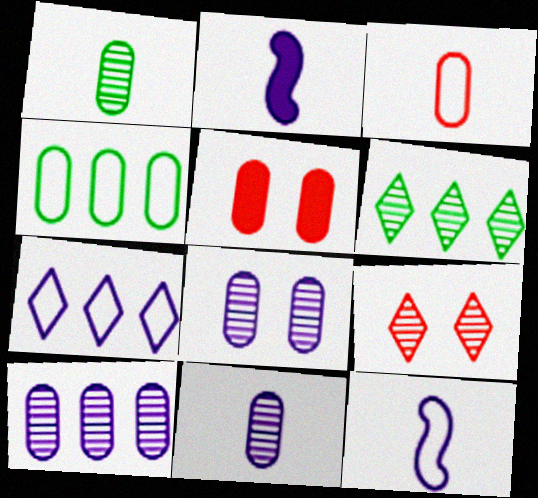[[2, 4, 9], 
[2, 7, 8], 
[4, 5, 11], 
[5, 6, 12], 
[8, 10, 11]]